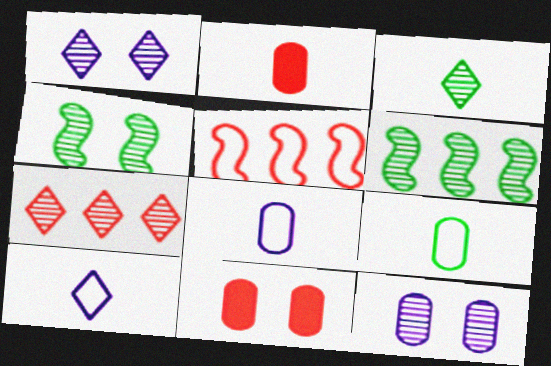[[1, 3, 7], 
[6, 10, 11]]